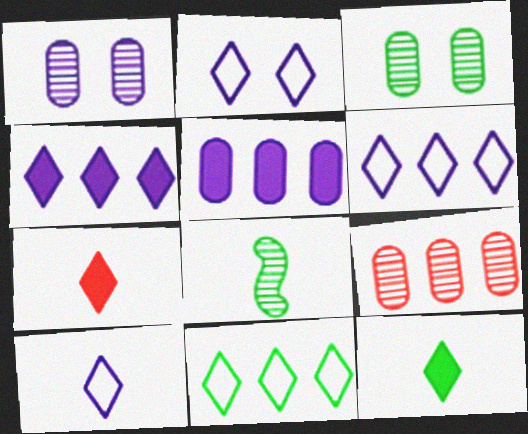[[2, 6, 10]]